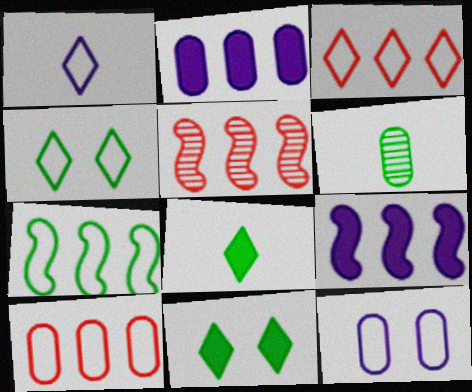[[1, 3, 4], 
[5, 7, 9], 
[5, 8, 12], 
[6, 7, 11]]